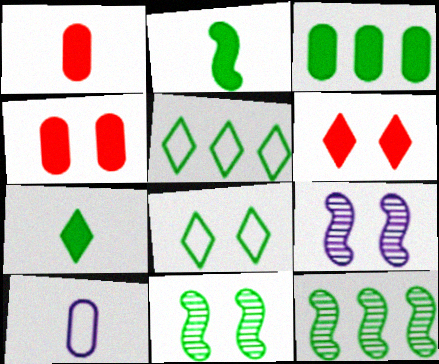[[1, 5, 9], 
[3, 5, 12], 
[4, 8, 9], 
[6, 10, 12]]